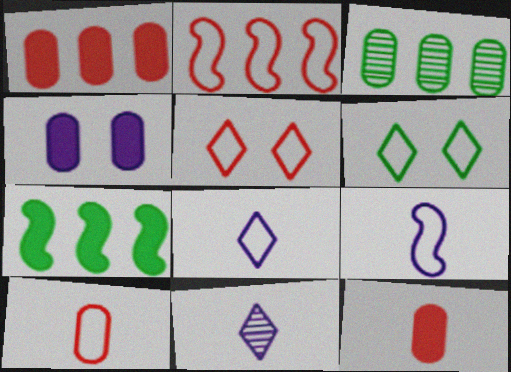[[2, 5, 10], 
[3, 4, 10]]